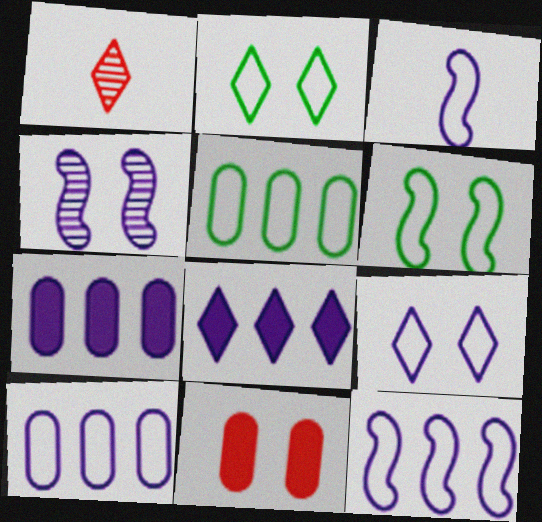[[1, 2, 8], 
[1, 6, 7], 
[2, 4, 11], 
[3, 9, 10]]